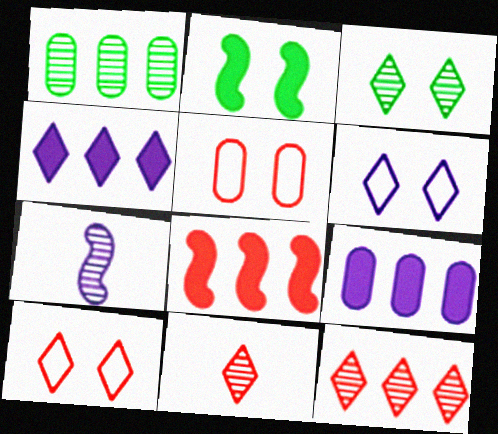[[5, 8, 11], 
[6, 7, 9]]